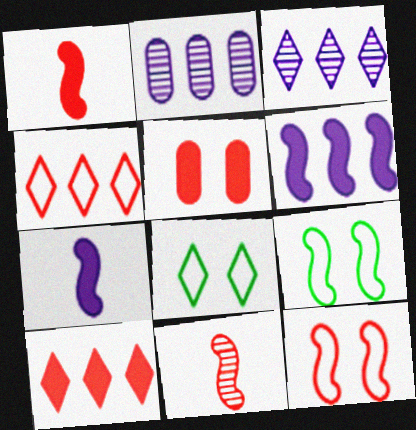[[1, 2, 8], 
[1, 5, 10], 
[4, 5, 11], 
[6, 9, 11]]